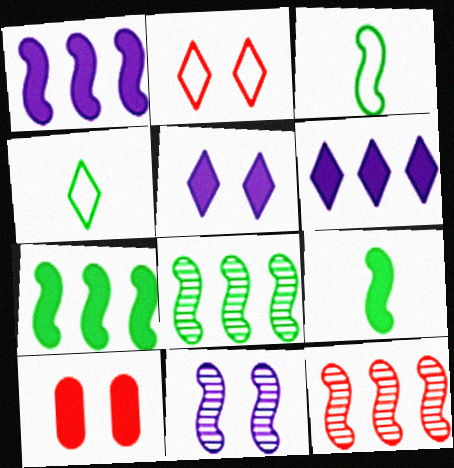[[6, 9, 10]]